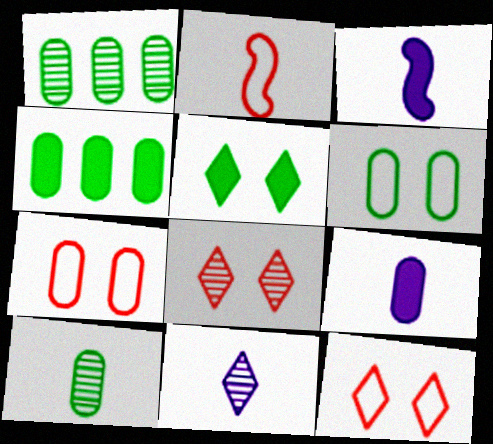[[1, 3, 12], 
[1, 7, 9], 
[4, 6, 10]]